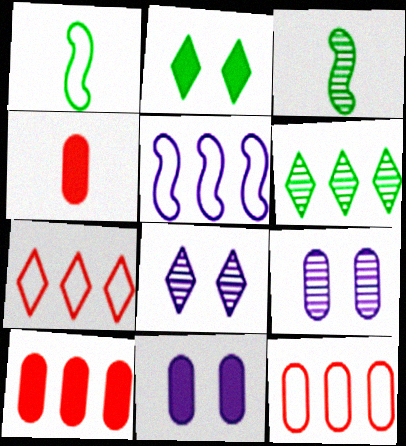[[1, 8, 10], 
[3, 7, 11], 
[5, 6, 10]]